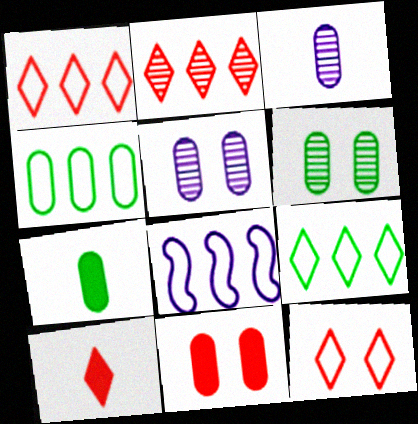[[1, 4, 8], 
[2, 10, 12], 
[3, 4, 11], 
[4, 6, 7], 
[6, 8, 10]]